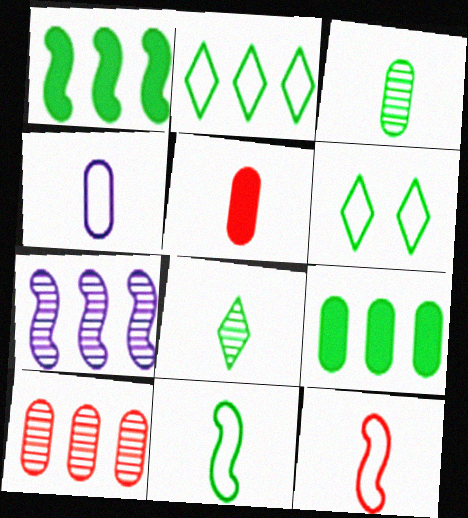[[1, 3, 6], 
[3, 4, 5], 
[5, 6, 7]]